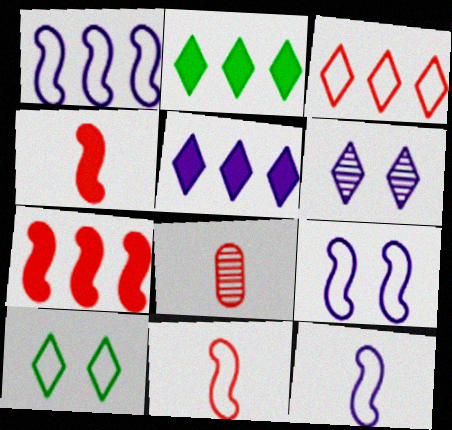[[1, 9, 12], 
[2, 8, 9]]